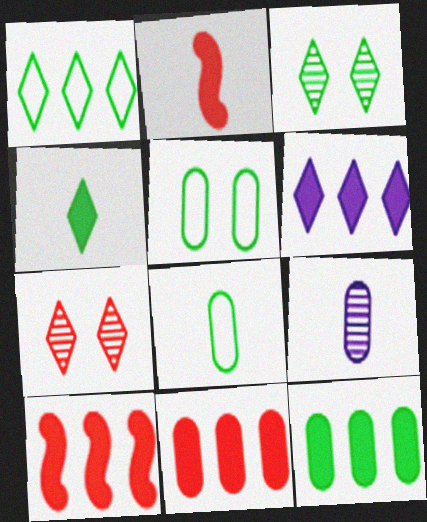[[1, 3, 4], 
[5, 9, 11], 
[6, 10, 12]]